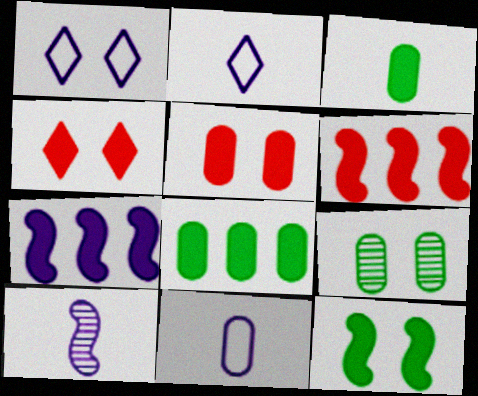[[2, 6, 9], 
[3, 4, 7]]